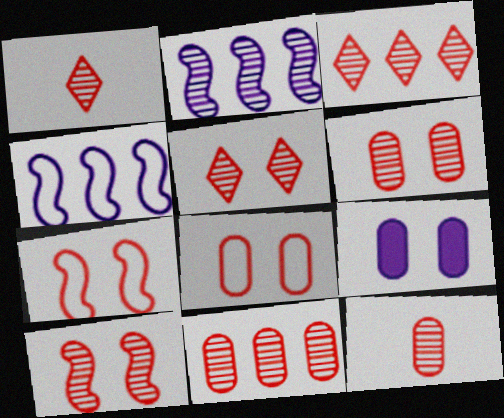[[1, 3, 5], 
[1, 10, 11], 
[3, 10, 12], 
[5, 6, 10], 
[6, 11, 12]]